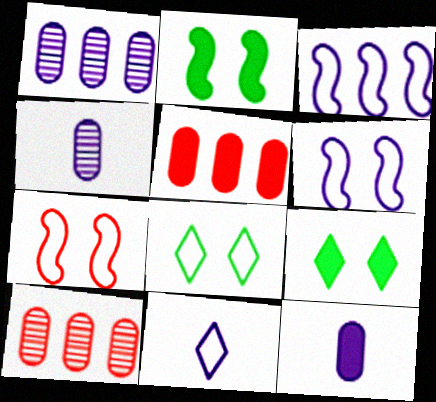[[2, 10, 11]]